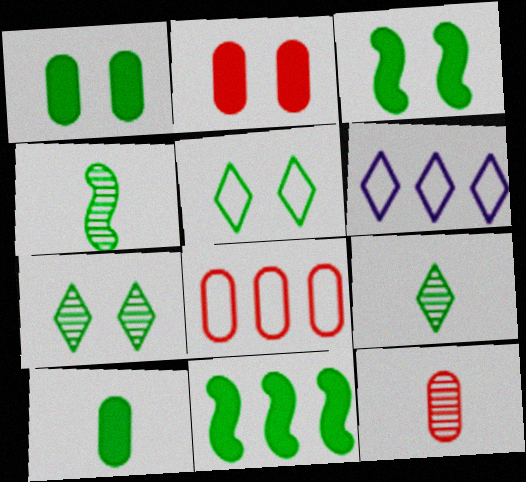[[2, 4, 6], 
[2, 8, 12], 
[3, 6, 12]]